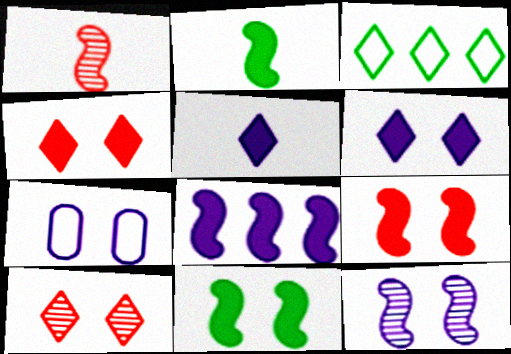[[2, 8, 9], 
[3, 5, 10], 
[6, 7, 12], 
[7, 10, 11]]